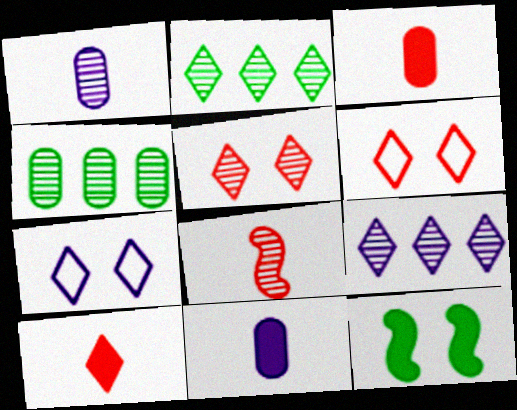[[2, 7, 10]]